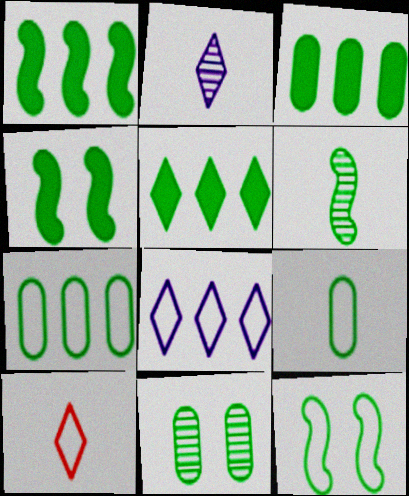[[1, 3, 5], 
[1, 6, 12], 
[3, 9, 11]]